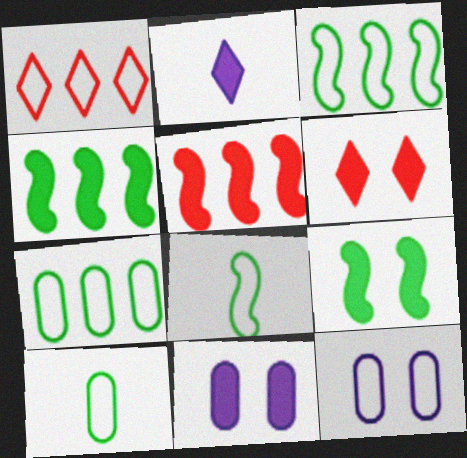[[1, 8, 12], 
[6, 9, 11]]